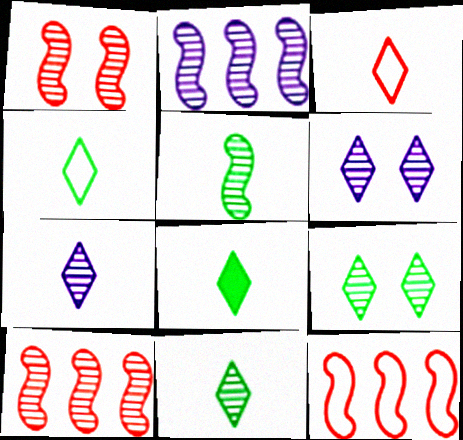[[1, 2, 5], 
[3, 7, 8], 
[4, 8, 11]]